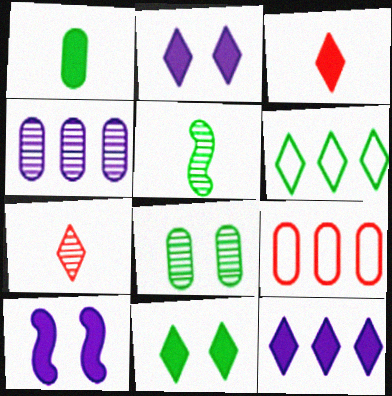[[2, 5, 9], 
[2, 6, 7], 
[3, 11, 12]]